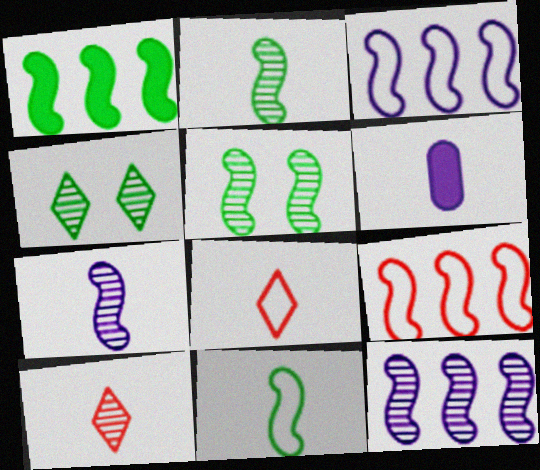[[1, 5, 11], 
[1, 9, 12], 
[2, 6, 8], 
[4, 6, 9], 
[6, 10, 11]]